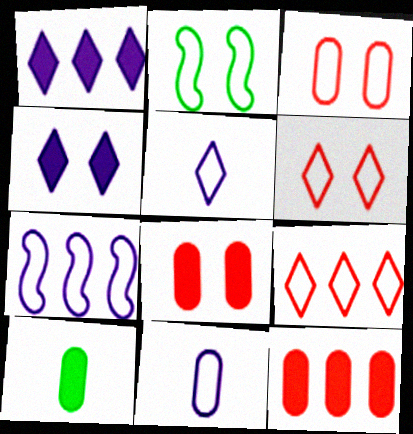[[2, 9, 11]]